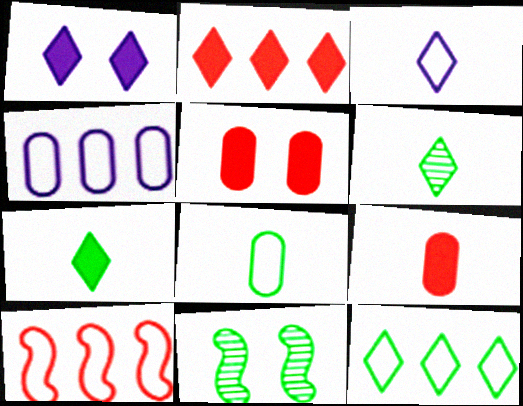[[1, 2, 7], 
[4, 10, 12]]